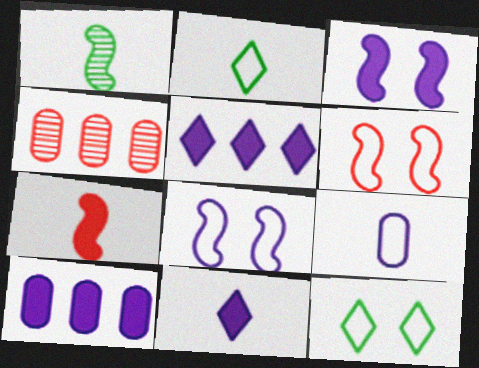[[2, 3, 4], 
[3, 10, 11]]